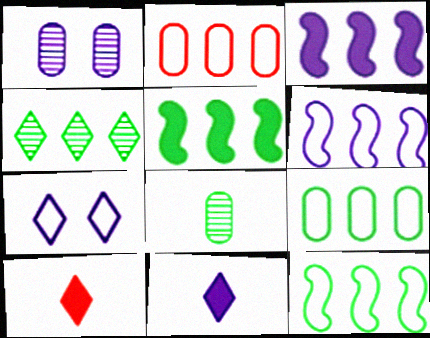[[1, 6, 11], 
[1, 10, 12], 
[2, 3, 4], 
[4, 5, 9], 
[4, 7, 10]]